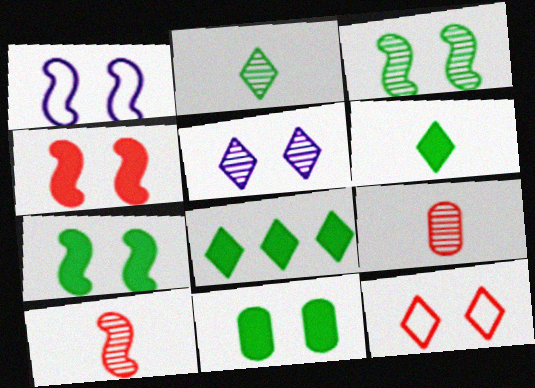[[1, 3, 4], 
[1, 8, 9]]